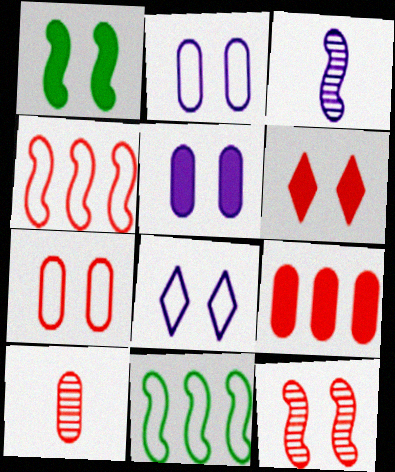[[1, 3, 4], 
[1, 5, 6], 
[4, 6, 10], 
[6, 7, 12], 
[7, 9, 10]]